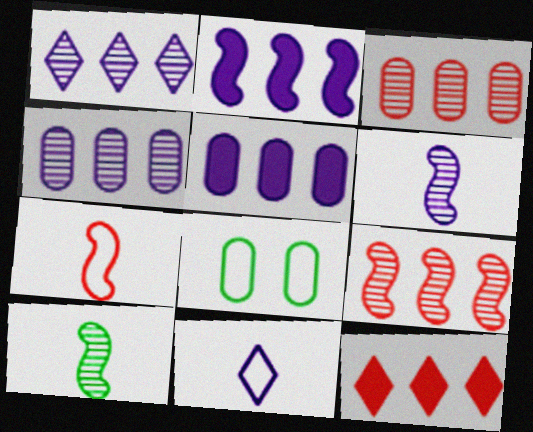[[6, 8, 12]]